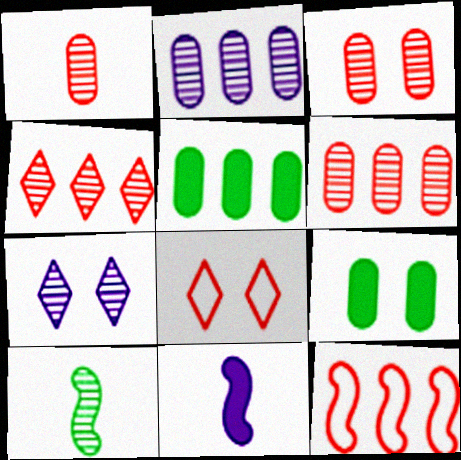[[1, 3, 6], 
[6, 7, 10]]